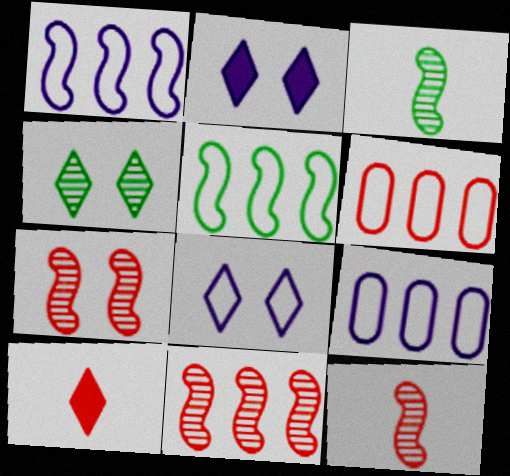[[2, 3, 6], 
[6, 7, 10], 
[7, 11, 12]]